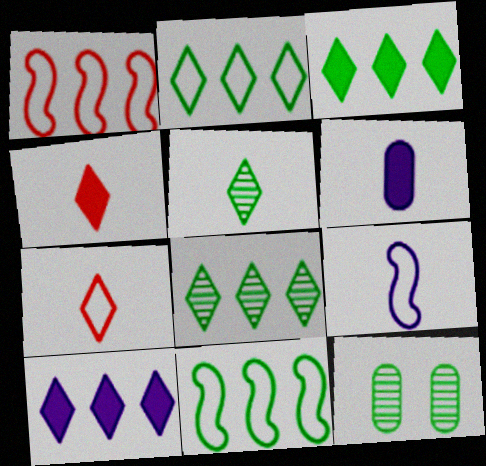[[2, 3, 8]]